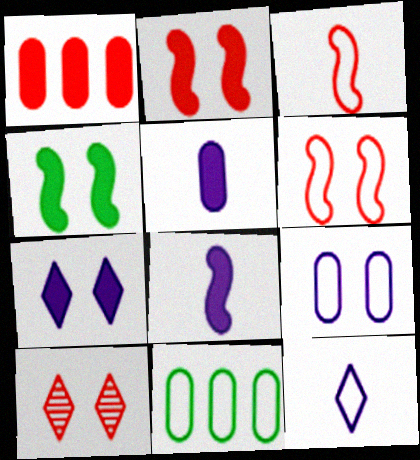[[1, 3, 10], 
[4, 9, 10], 
[6, 11, 12], 
[8, 10, 11]]